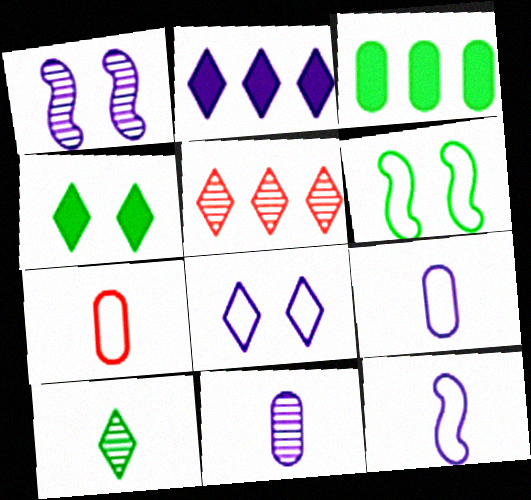[[1, 2, 9], 
[3, 6, 10]]